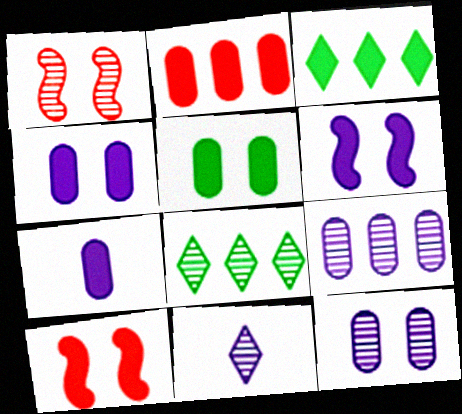[[2, 5, 7], 
[3, 7, 10]]